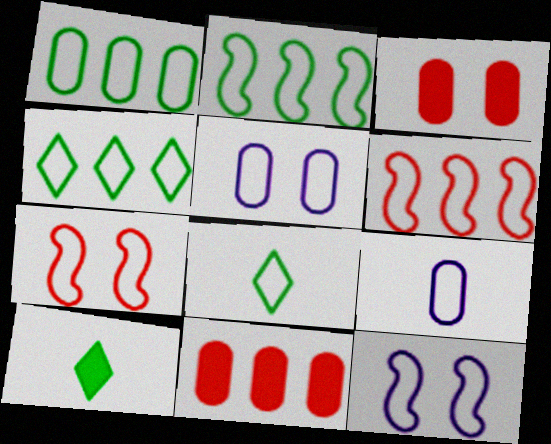[[1, 2, 4], 
[4, 7, 9], 
[5, 6, 8]]